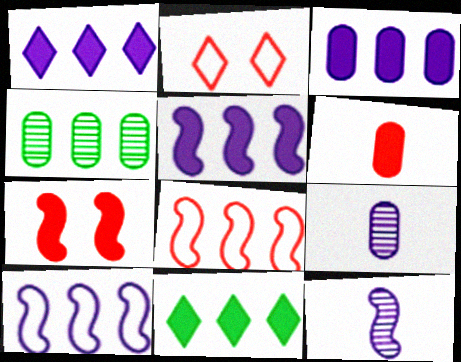[[1, 3, 5], 
[1, 4, 8]]